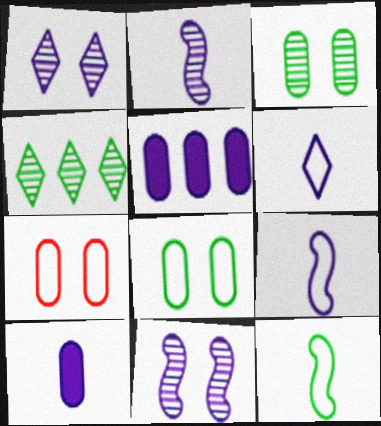[[1, 5, 9], 
[2, 6, 10], 
[5, 6, 11]]